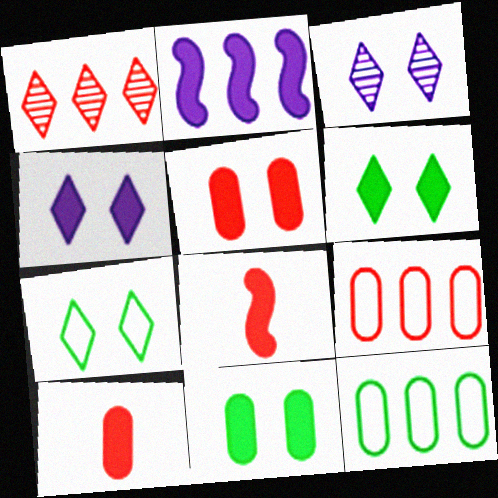[[1, 2, 12], 
[2, 6, 10], 
[3, 8, 12]]